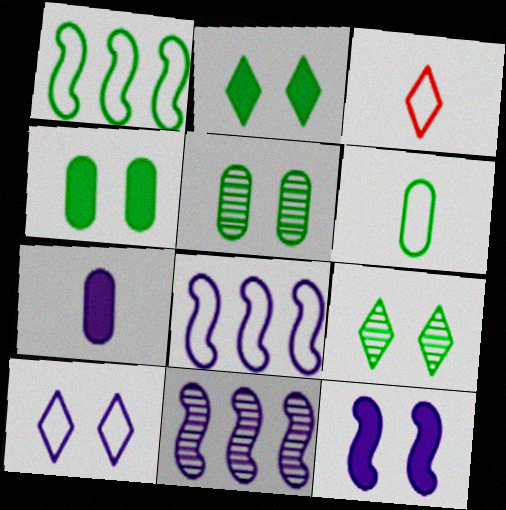[[3, 4, 11], 
[7, 10, 11]]